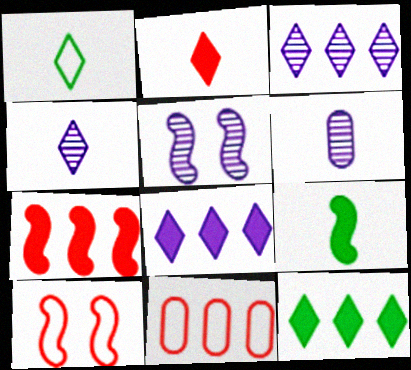[[1, 2, 4], 
[3, 5, 6], 
[6, 10, 12]]